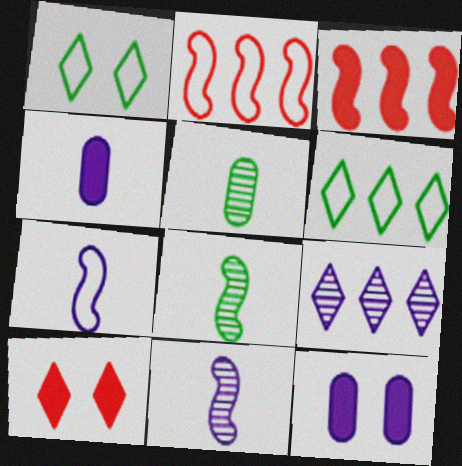[[7, 9, 12]]